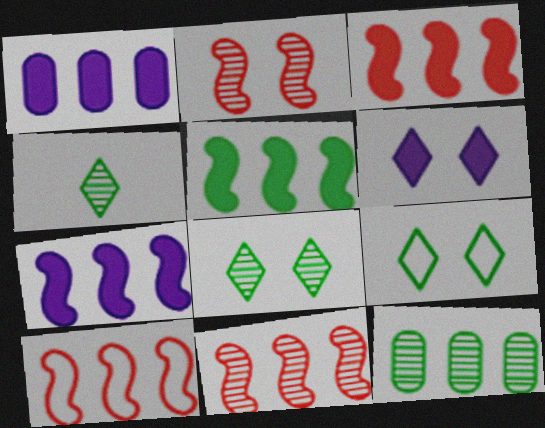[[3, 5, 7], 
[3, 10, 11]]